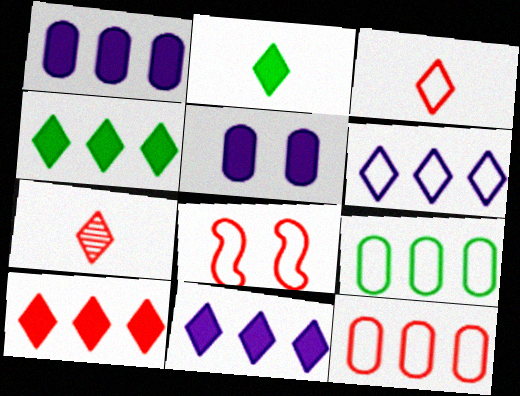[[3, 8, 12], 
[4, 10, 11]]